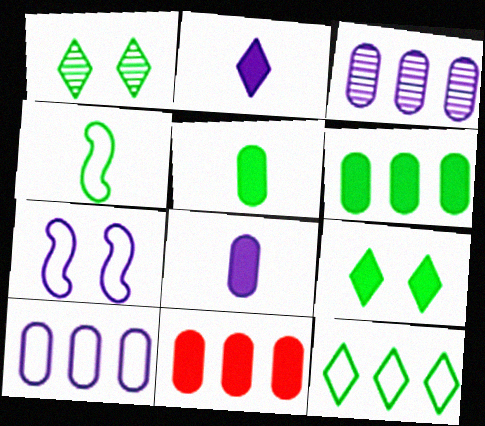[[1, 4, 6], 
[2, 3, 7]]